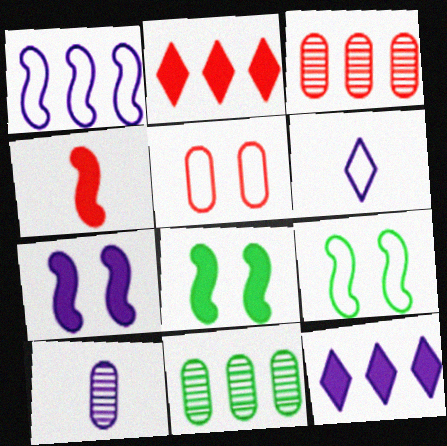[[1, 2, 11], 
[2, 9, 10], 
[3, 6, 8]]